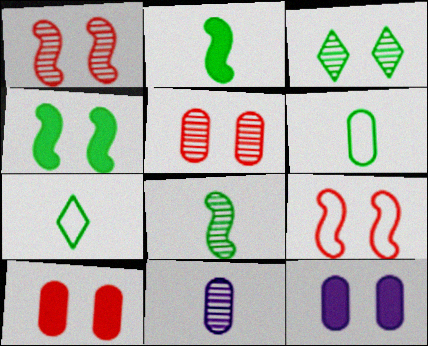[[3, 9, 12]]